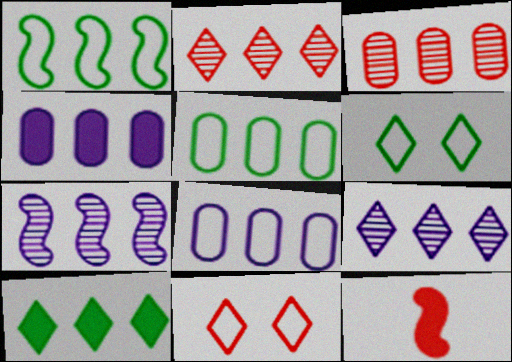[[1, 2, 4], 
[3, 4, 5], 
[3, 11, 12]]